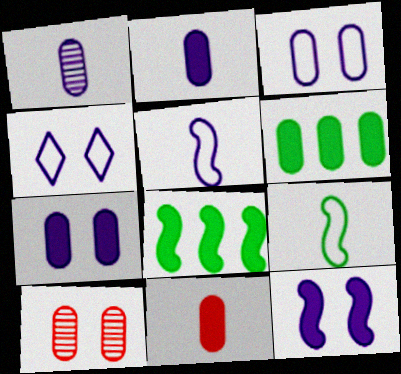[[6, 7, 11]]